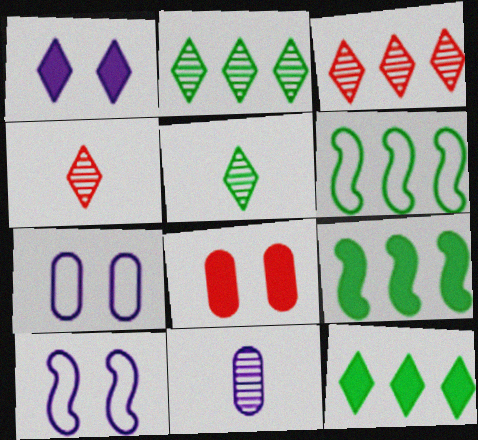[[4, 7, 9]]